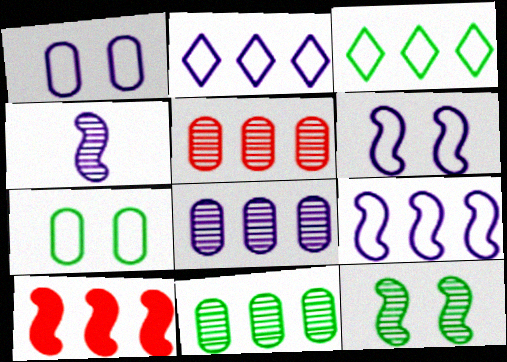[[2, 10, 11], 
[3, 8, 10], 
[5, 8, 11]]